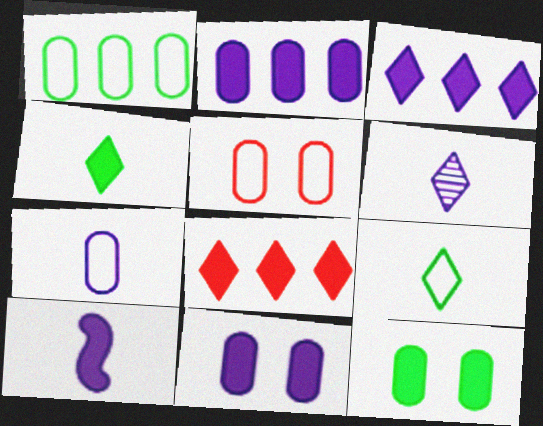[[1, 5, 7], 
[3, 10, 11], 
[6, 7, 10], 
[8, 10, 12]]